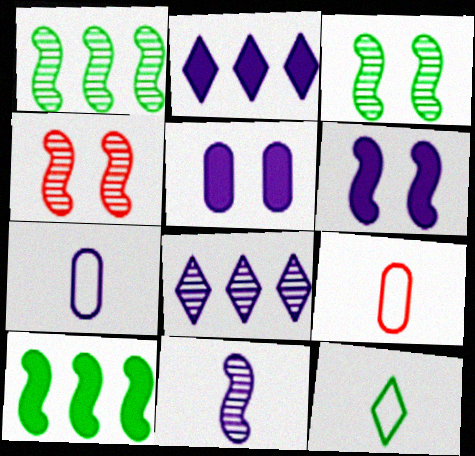[[1, 4, 11], 
[2, 3, 9], 
[6, 7, 8]]